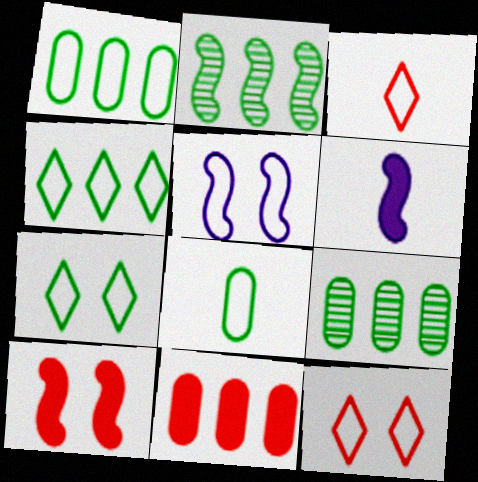[[1, 3, 5], 
[6, 9, 12]]